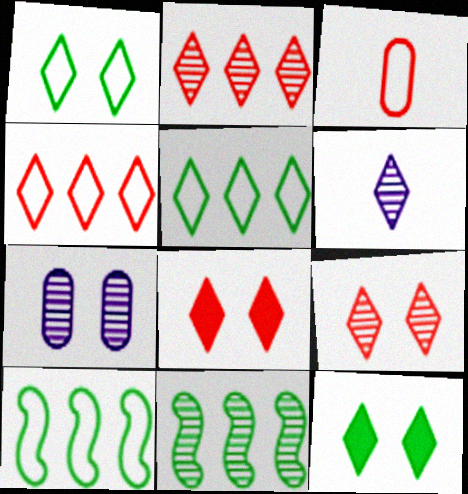[[4, 6, 12], 
[5, 6, 8]]